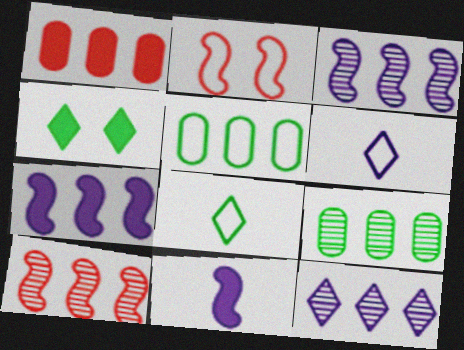[[1, 4, 11], 
[2, 5, 6], 
[9, 10, 12]]